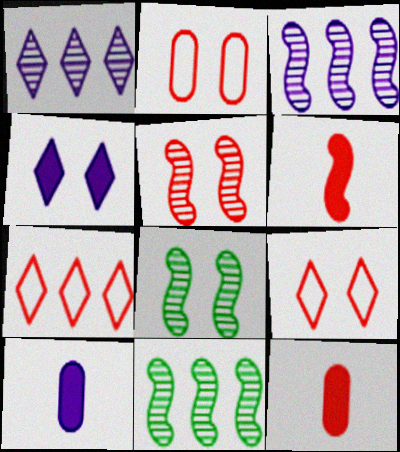[[2, 4, 8], 
[5, 7, 12], 
[7, 8, 10], 
[9, 10, 11]]